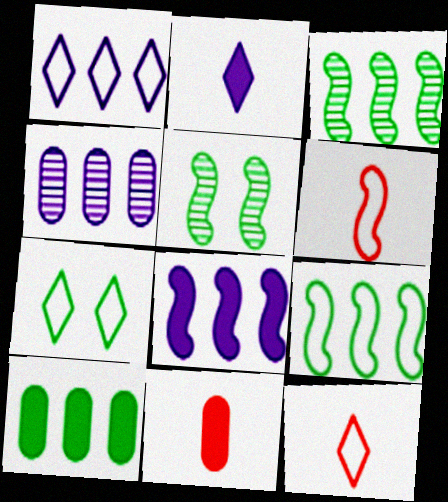[[1, 4, 8], 
[1, 5, 11], 
[1, 7, 12], 
[5, 6, 8]]